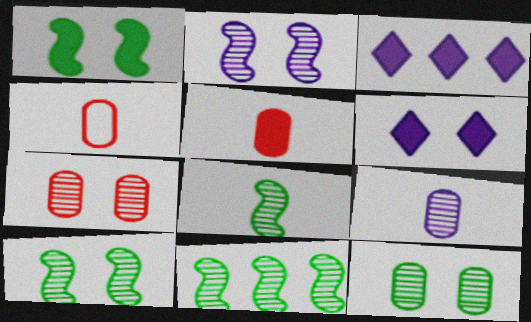[[1, 3, 5], 
[3, 4, 10], 
[4, 6, 11], 
[8, 10, 11]]